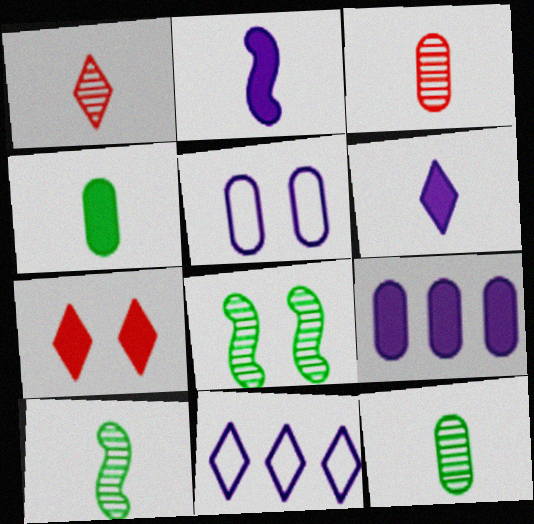[[5, 7, 8]]